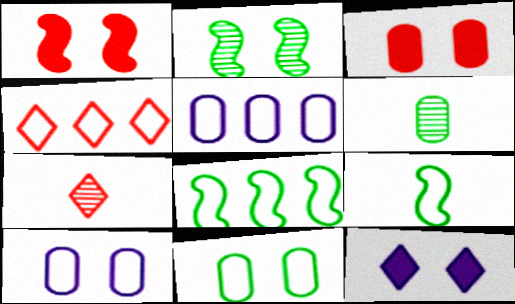[[3, 5, 6], 
[4, 5, 8], 
[4, 9, 10]]